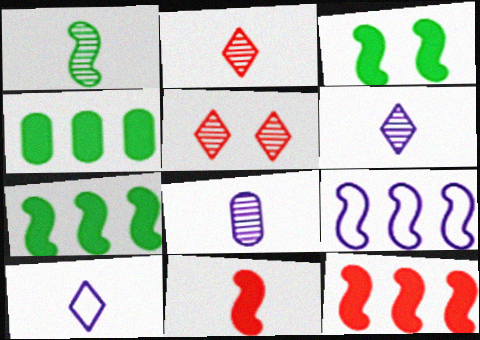[[1, 2, 8]]